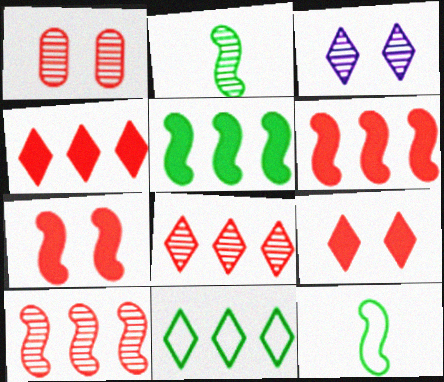[]